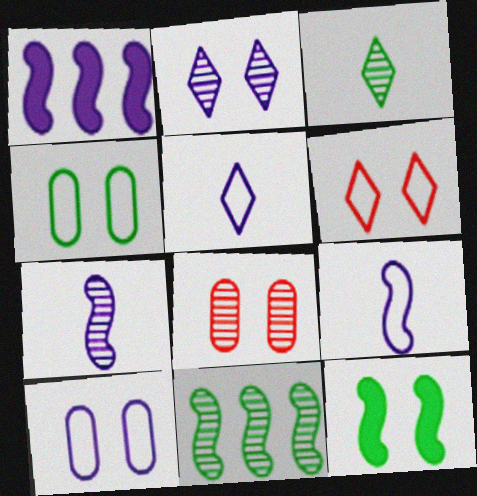[]